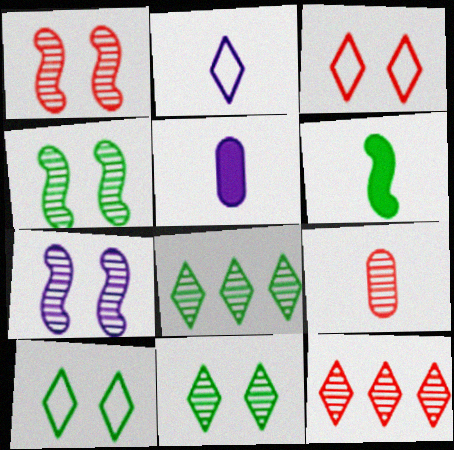[[1, 4, 7], 
[1, 9, 12], 
[2, 6, 9], 
[7, 8, 9]]